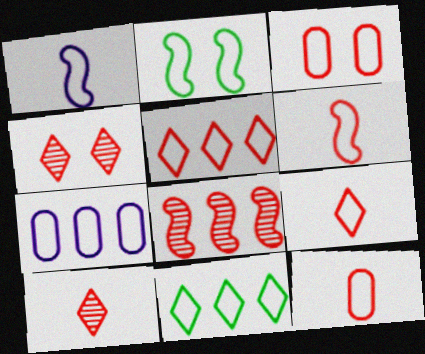[[1, 3, 11], 
[2, 7, 9], 
[3, 5, 6], 
[6, 9, 12]]